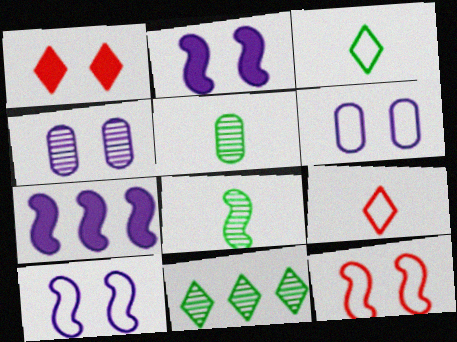[[7, 8, 12]]